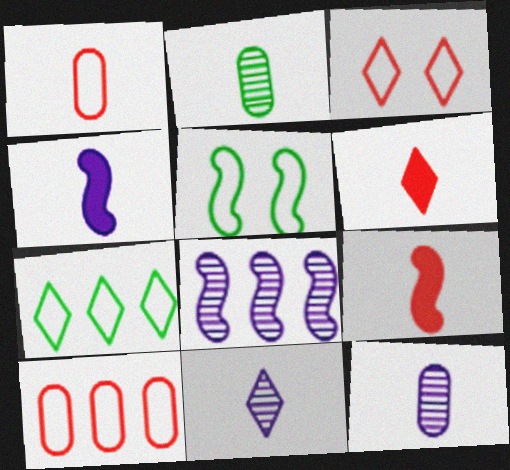[[5, 8, 9]]